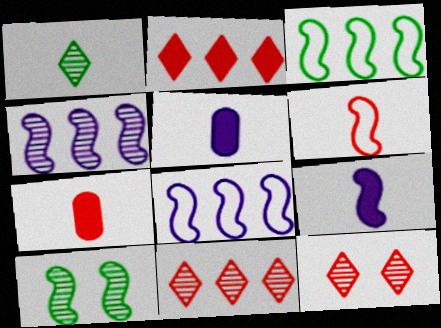[[1, 5, 6], 
[3, 5, 12]]